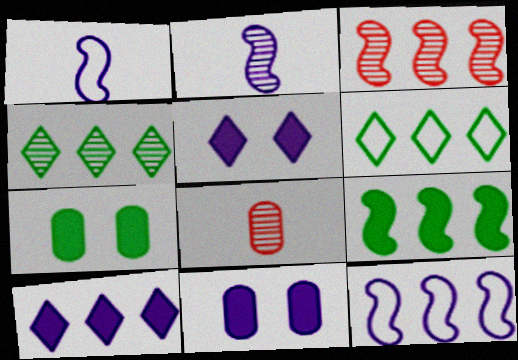[[3, 9, 12]]